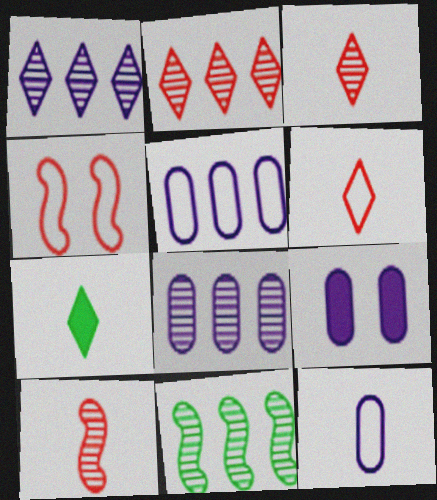[[2, 8, 11], 
[4, 7, 8], 
[6, 9, 11], 
[7, 10, 12], 
[8, 9, 12]]